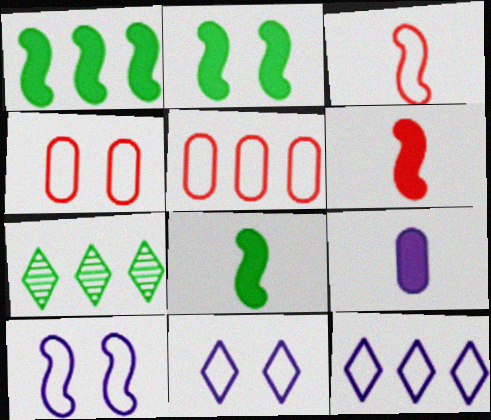[[1, 2, 8]]